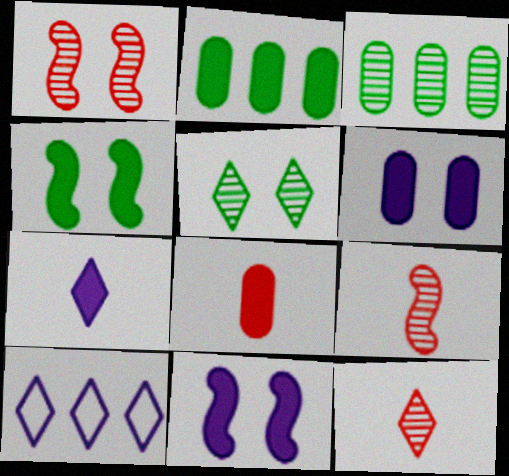[[2, 6, 8]]